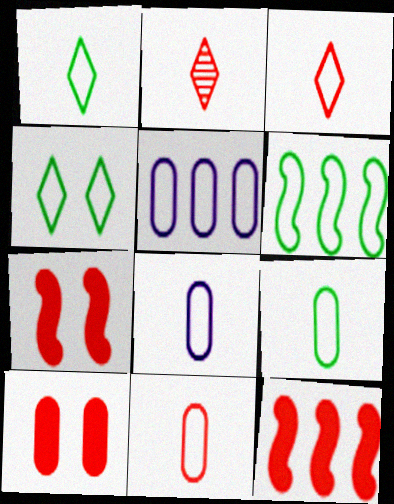[[4, 6, 9], 
[8, 9, 11]]